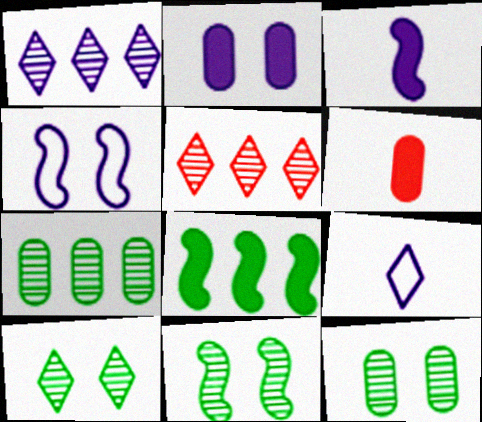[[10, 11, 12]]